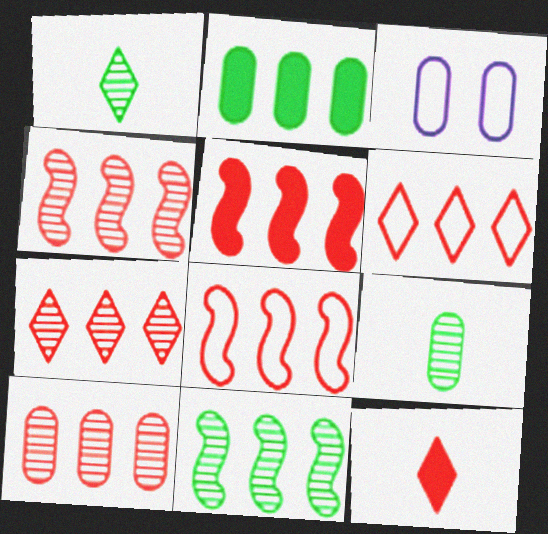[[1, 3, 5], 
[3, 11, 12], 
[4, 5, 8], 
[4, 7, 10], 
[5, 6, 10]]